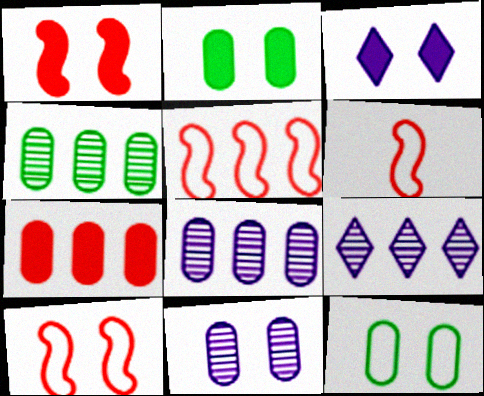[[1, 2, 3], 
[2, 6, 9], 
[3, 4, 6], 
[5, 6, 10]]